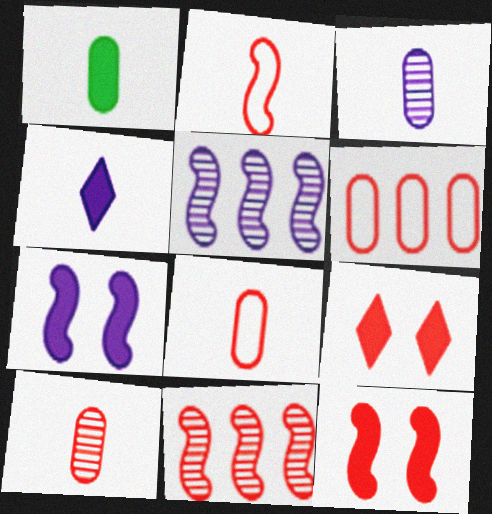[[1, 3, 8], 
[2, 11, 12], 
[8, 9, 11]]